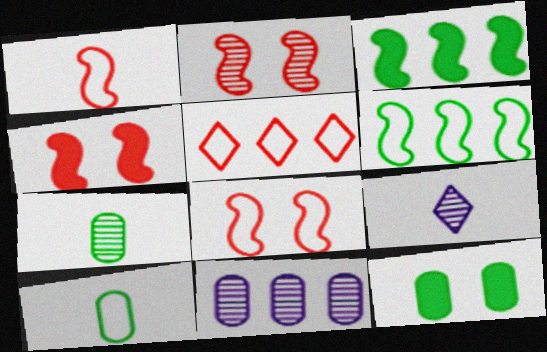[[2, 4, 8], 
[3, 5, 11]]